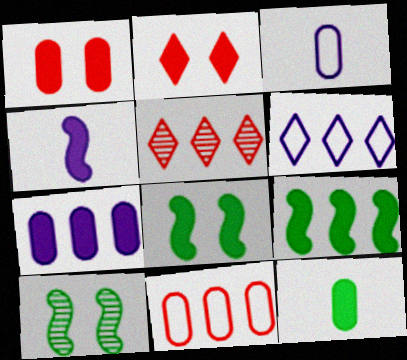[[1, 7, 12], 
[3, 5, 8]]